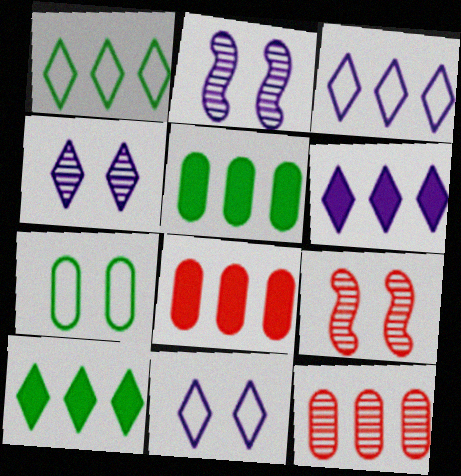[]